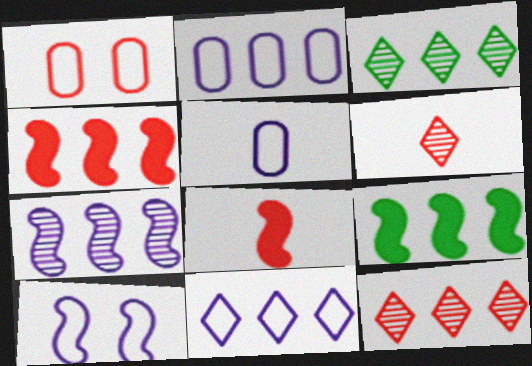[[1, 4, 6], 
[1, 8, 12], 
[2, 3, 4], 
[2, 9, 12], 
[5, 10, 11]]